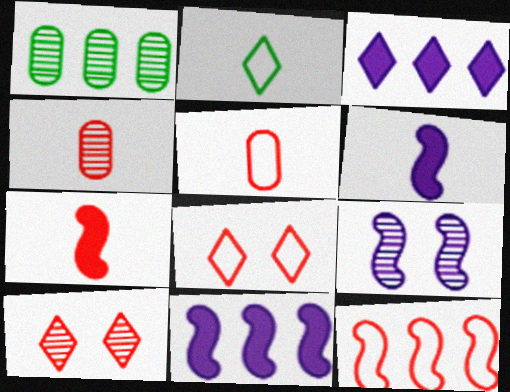[[1, 3, 12], 
[1, 6, 8], 
[2, 3, 10], 
[2, 4, 6], 
[5, 8, 12]]